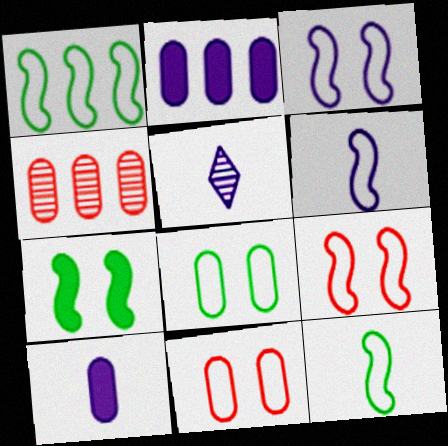[[1, 6, 9], 
[2, 3, 5], 
[4, 8, 10], 
[5, 6, 10]]